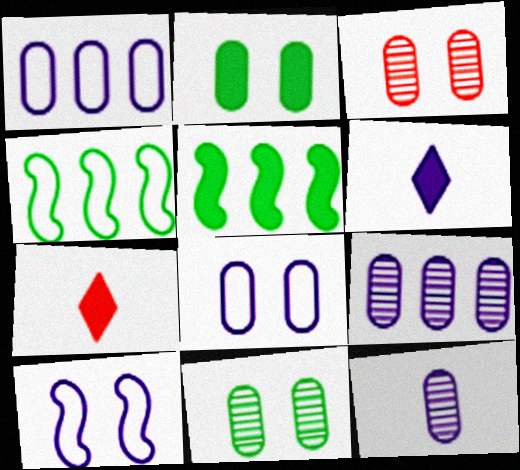[[2, 3, 8], 
[3, 4, 6], 
[6, 9, 10]]